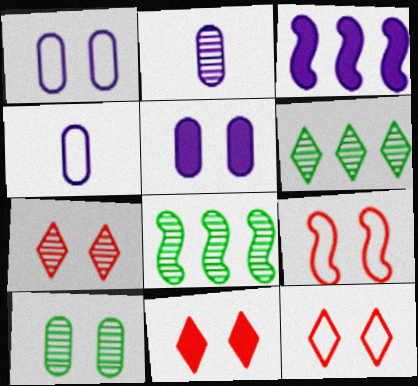[[2, 7, 8], 
[4, 8, 11], 
[7, 11, 12]]